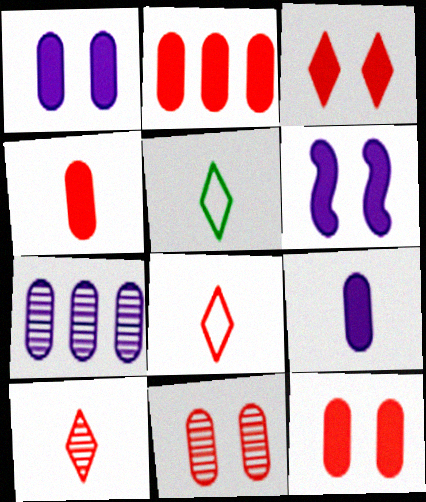[[2, 4, 12]]